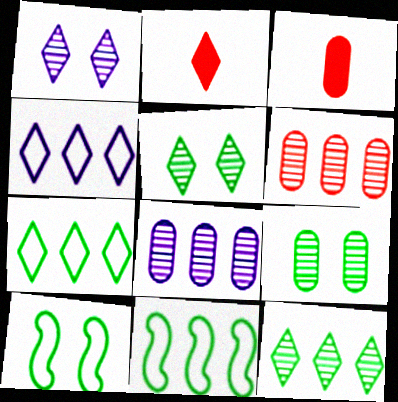[[1, 2, 7], 
[1, 3, 11], 
[2, 4, 5], 
[2, 8, 10]]